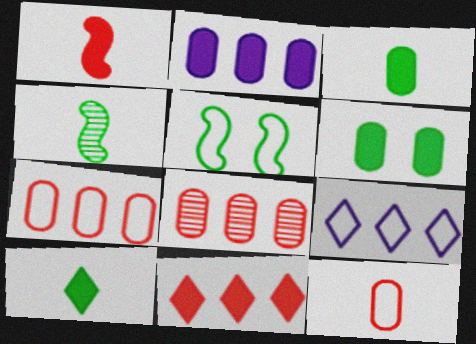[[5, 9, 12]]